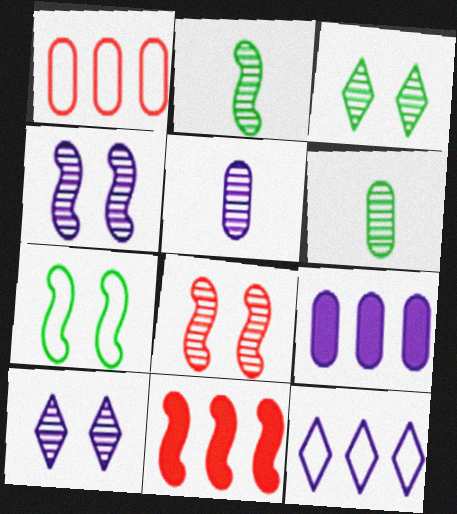[]